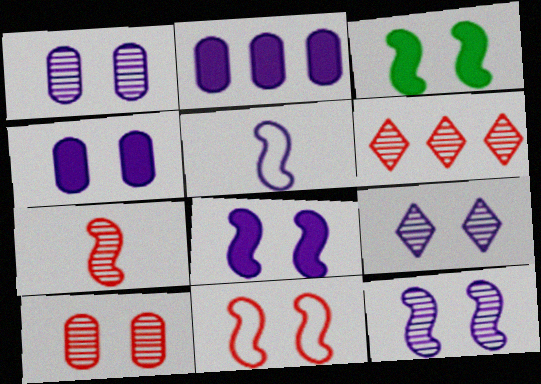[[1, 9, 12], 
[2, 5, 9], 
[3, 11, 12], 
[6, 7, 10]]